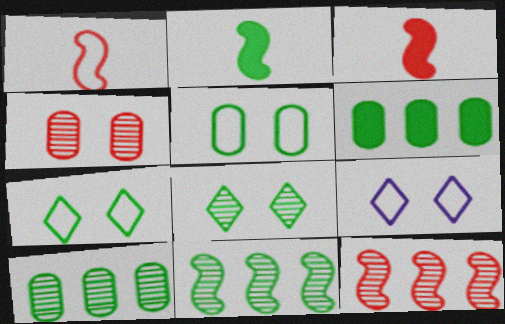[[2, 7, 10], 
[3, 9, 10]]